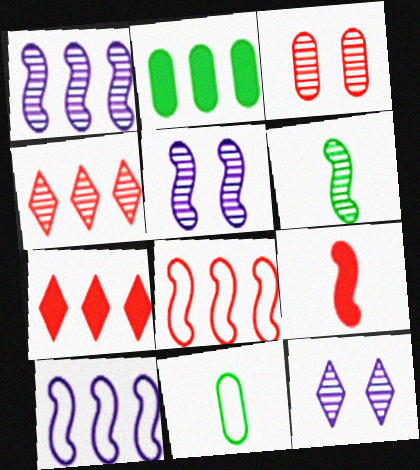[[2, 4, 10], 
[5, 7, 11]]